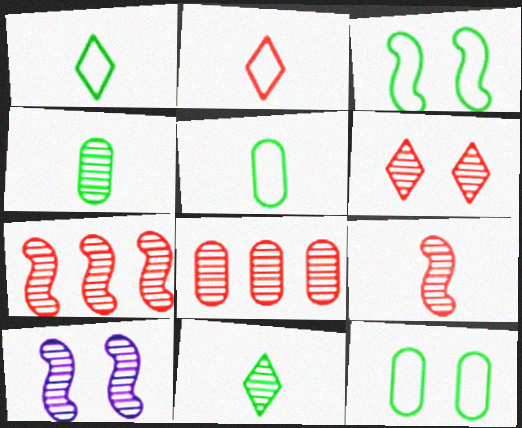[[6, 8, 9], 
[8, 10, 11]]